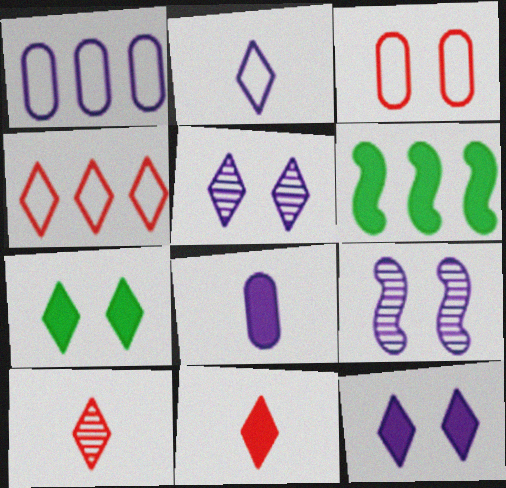[[3, 7, 9]]